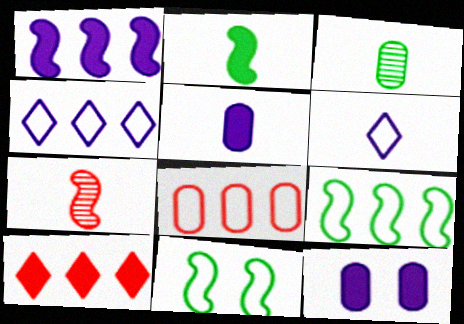[[1, 7, 11], 
[2, 10, 12], 
[3, 8, 12], 
[4, 8, 9], 
[6, 8, 11]]